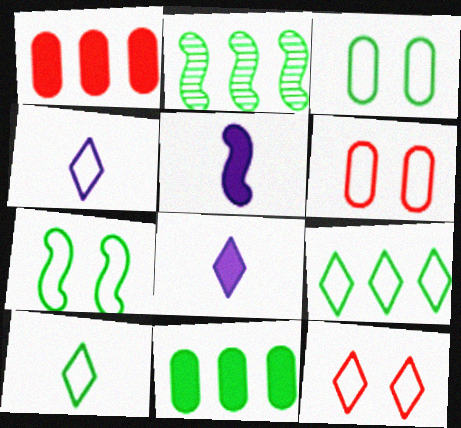[[2, 6, 8], 
[2, 9, 11], 
[4, 9, 12]]